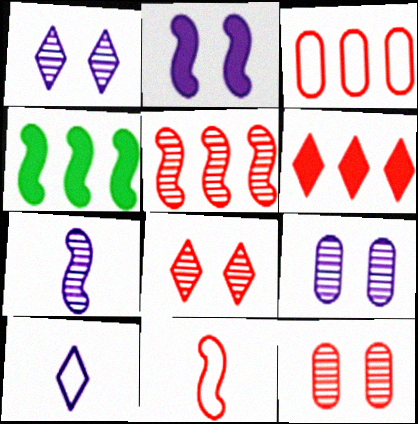[[3, 5, 6], 
[4, 10, 12], 
[6, 11, 12]]